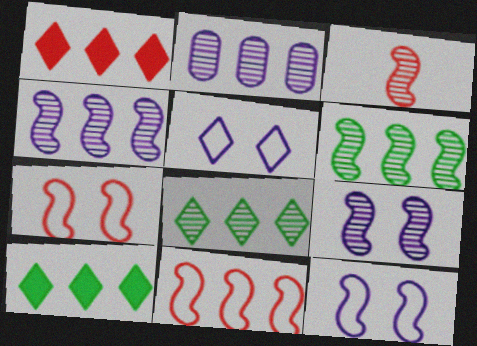[[2, 10, 11], 
[3, 6, 9]]